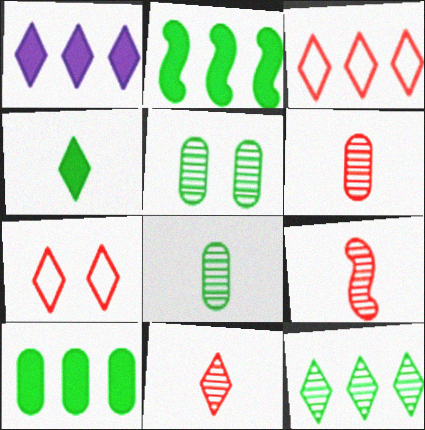[[1, 3, 12], 
[6, 9, 11]]